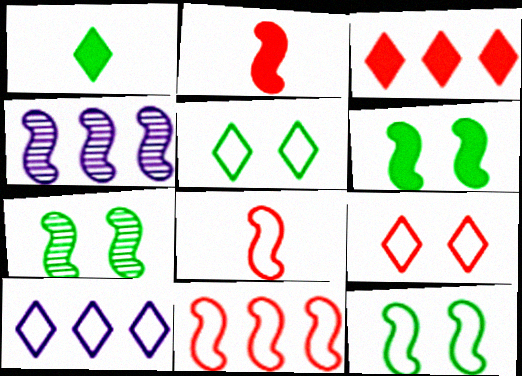[[2, 4, 12], 
[4, 6, 8], 
[6, 7, 12]]